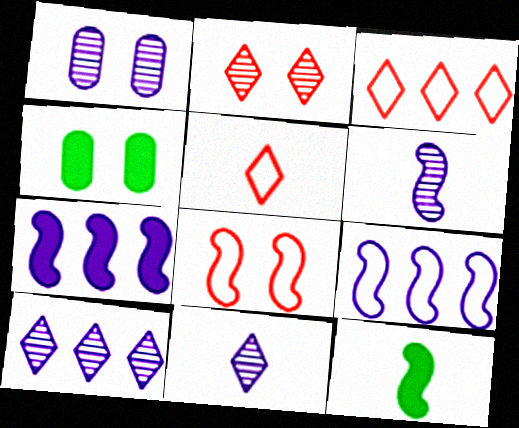[[1, 3, 12], 
[1, 6, 10], 
[3, 4, 6]]